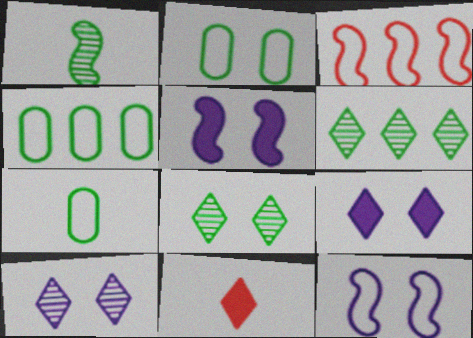[[1, 3, 5], 
[2, 4, 7]]